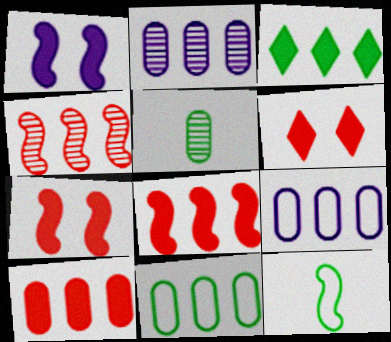[[1, 4, 12], 
[2, 6, 12], 
[2, 10, 11], 
[3, 4, 9]]